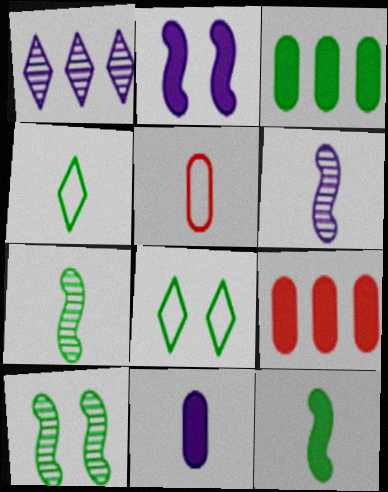[[3, 4, 10], 
[3, 7, 8], 
[6, 8, 9]]